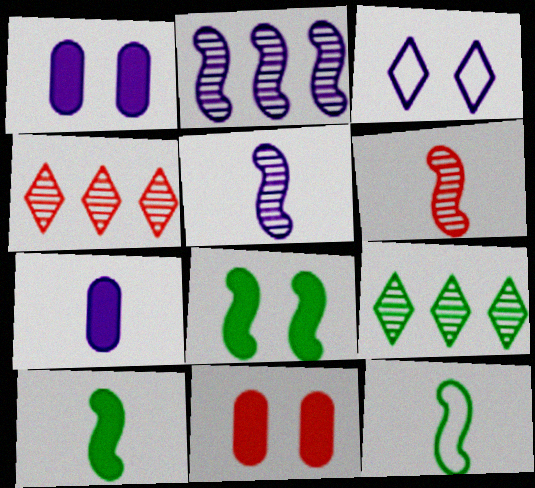[[1, 4, 12], 
[2, 3, 7]]